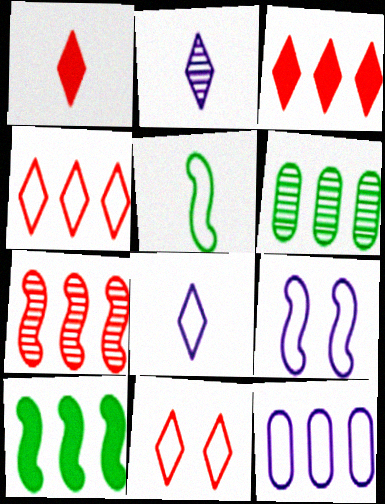[[1, 6, 9], 
[5, 11, 12], 
[8, 9, 12]]